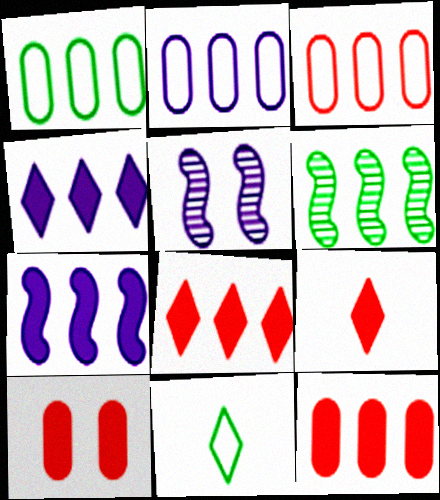[[1, 2, 3], 
[1, 5, 9], 
[2, 6, 8], 
[3, 4, 6], 
[5, 11, 12]]